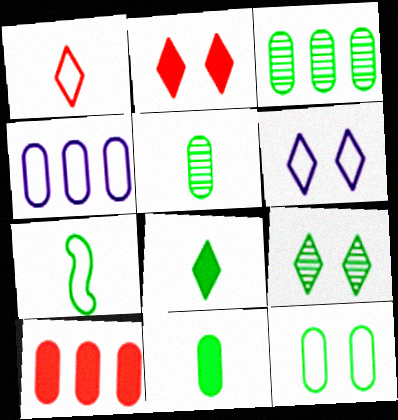[[2, 6, 9], 
[3, 4, 10], 
[3, 11, 12], 
[5, 7, 8]]